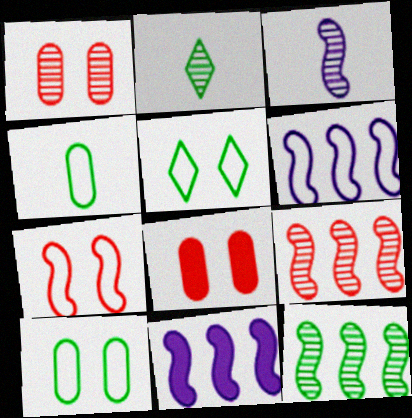[[2, 6, 8]]